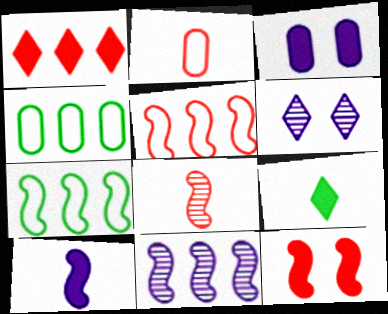[[1, 4, 11], 
[5, 8, 12]]